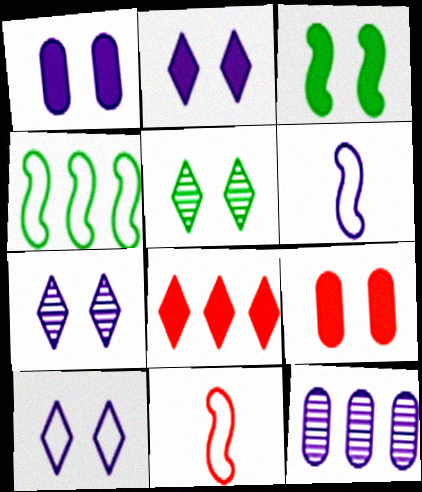[[2, 3, 9], 
[2, 6, 12], 
[2, 7, 10], 
[4, 8, 12]]